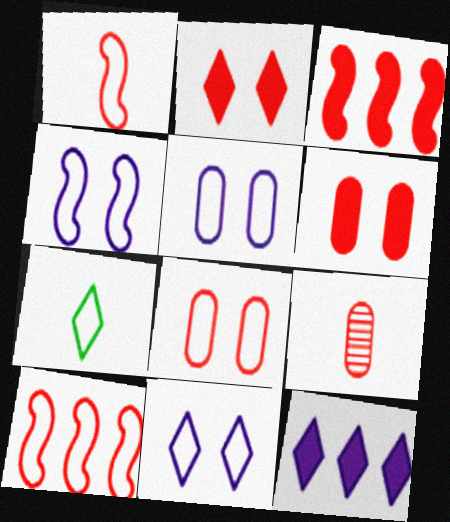[[2, 9, 10], 
[4, 5, 11], 
[5, 7, 10]]